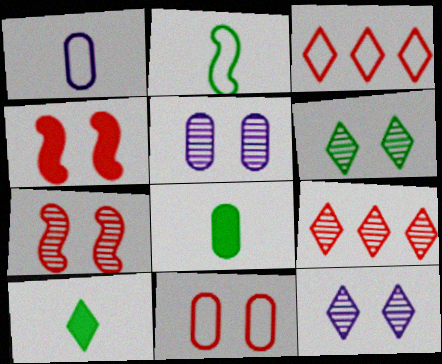[[3, 10, 12], 
[5, 6, 7]]